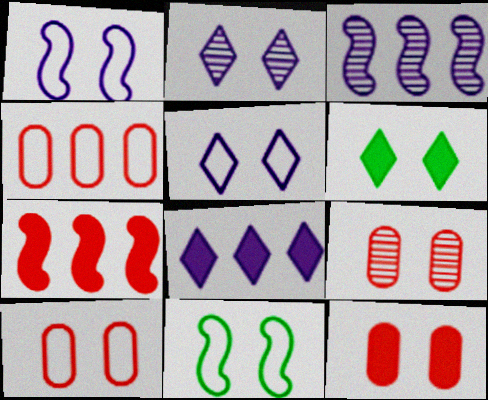[[1, 6, 9], 
[2, 11, 12], 
[5, 10, 11], 
[9, 10, 12]]